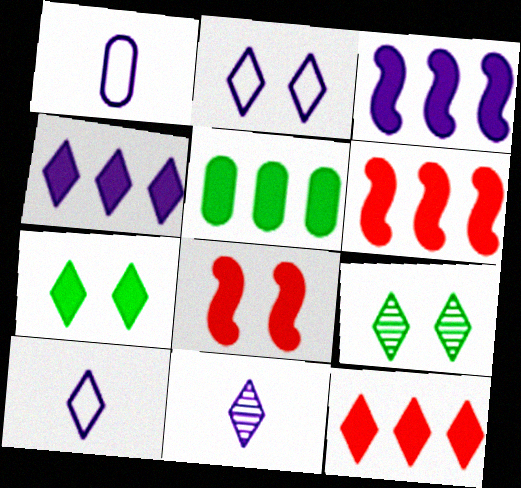[[1, 6, 9], 
[2, 4, 11], 
[3, 5, 12], 
[4, 5, 6], 
[9, 10, 12]]